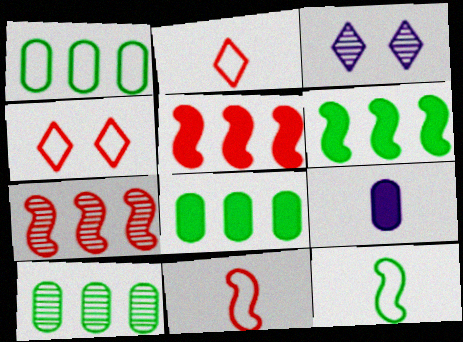[[1, 8, 10], 
[3, 8, 11]]